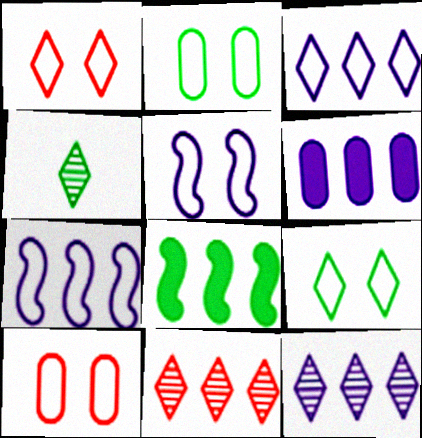[[1, 2, 5], 
[2, 4, 8], 
[5, 9, 10], 
[6, 7, 12]]